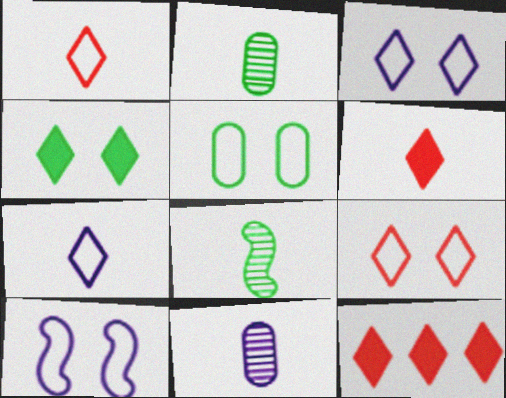[[2, 10, 12], 
[5, 9, 10]]